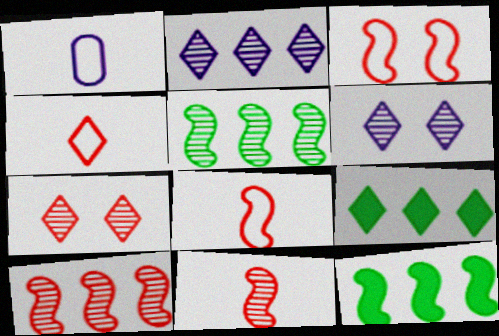[[1, 7, 12], 
[4, 6, 9]]